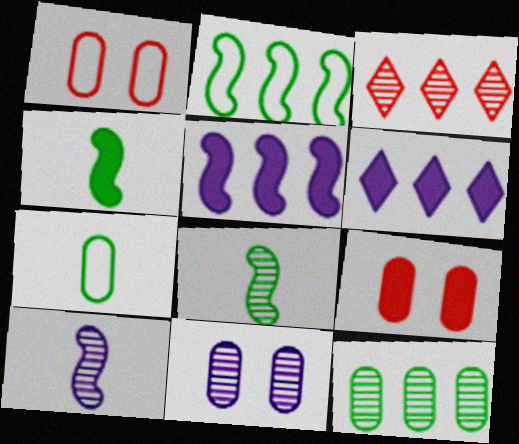[[1, 6, 8], 
[3, 8, 11], 
[4, 6, 9]]